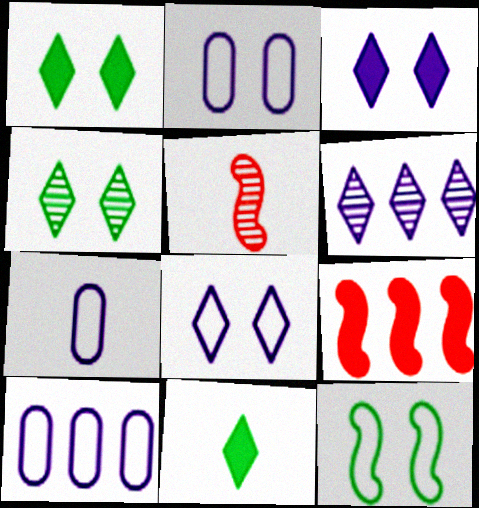[[1, 5, 10], 
[2, 7, 10], 
[4, 7, 9], 
[5, 7, 11]]